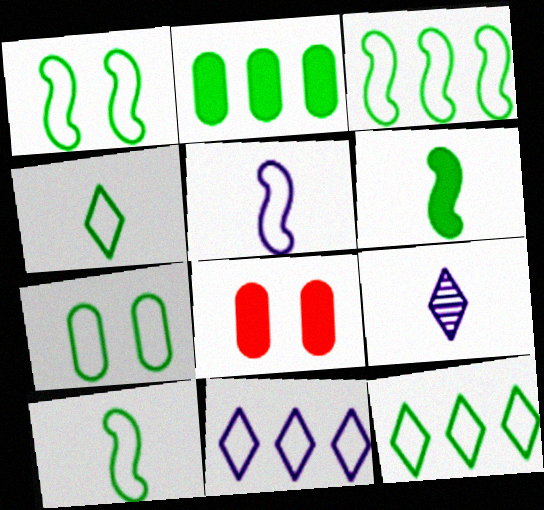[[1, 3, 10], 
[3, 4, 7], 
[3, 8, 9], 
[7, 10, 12]]